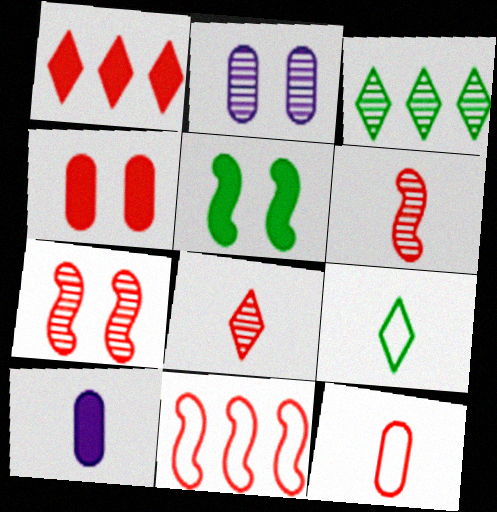[[1, 5, 10], 
[1, 7, 12], 
[2, 3, 6], 
[4, 8, 11], 
[6, 9, 10]]